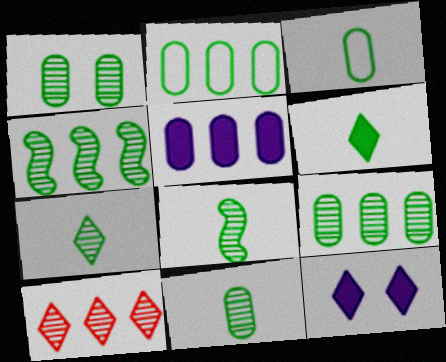[[1, 4, 7], 
[1, 9, 11], 
[3, 6, 8], 
[7, 8, 11]]